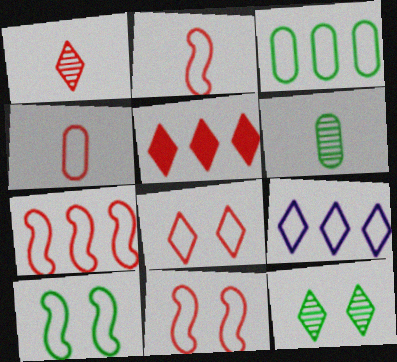[[1, 5, 8], 
[2, 7, 11], 
[3, 7, 9], 
[4, 7, 8], 
[4, 9, 10]]